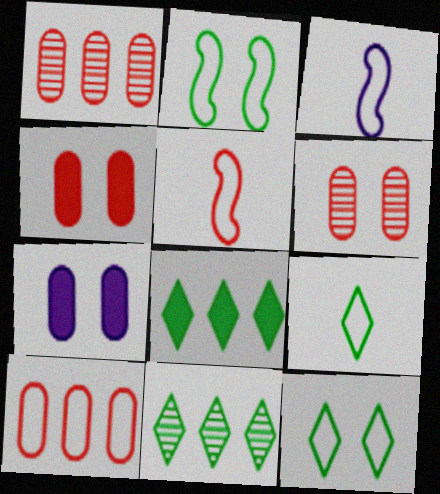[[3, 4, 11], 
[3, 6, 8], 
[3, 10, 12], 
[5, 7, 11]]